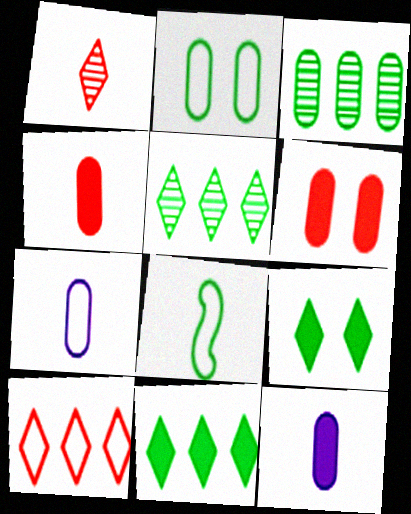[[1, 8, 12], 
[3, 6, 7], 
[3, 8, 9]]